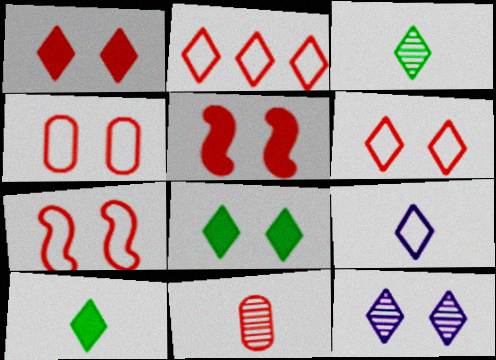[[2, 5, 11], 
[2, 10, 12], 
[4, 6, 7], 
[6, 8, 12]]